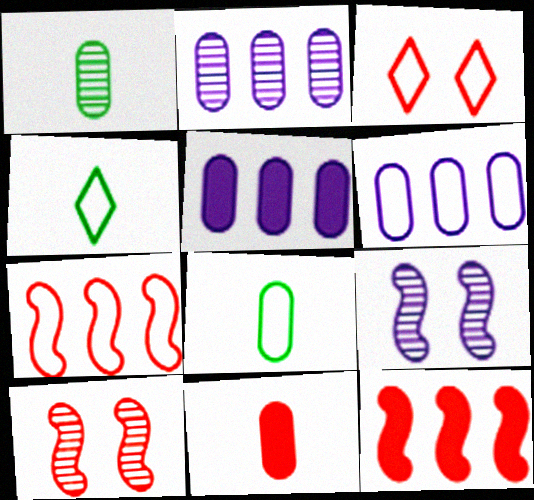[[2, 5, 6], 
[4, 5, 10]]